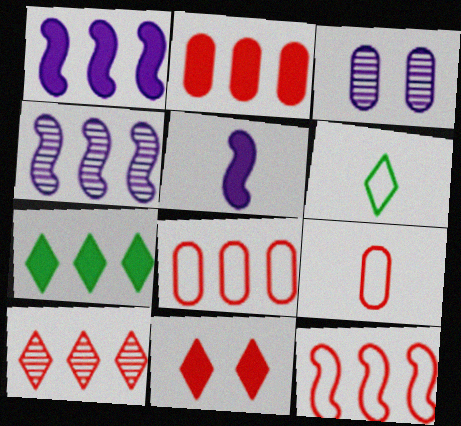[[1, 2, 7], 
[2, 10, 12], 
[4, 7, 8]]